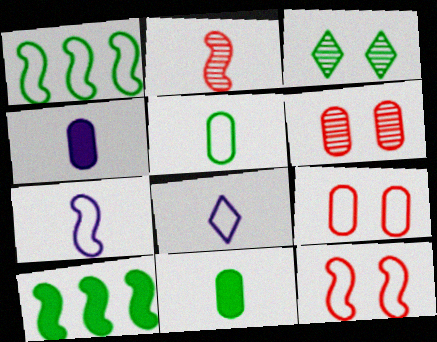[[1, 3, 11], 
[1, 7, 12], 
[1, 8, 9], 
[2, 8, 11], 
[3, 5, 10], 
[6, 8, 10]]